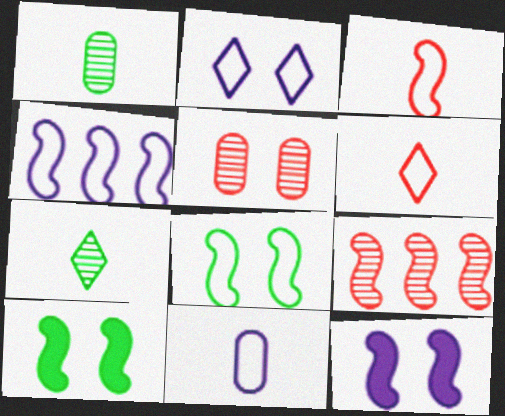[[2, 4, 11], 
[2, 5, 10], 
[3, 4, 8]]